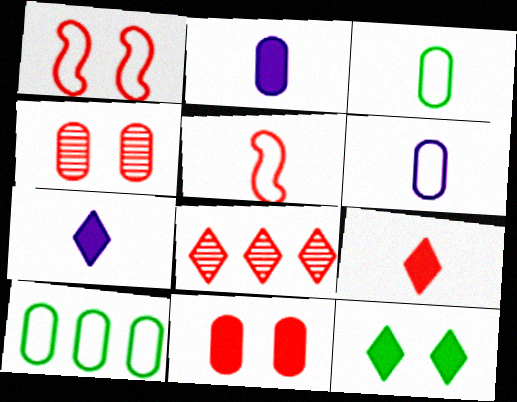[[2, 4, 10], 
[5, 8, 11]]